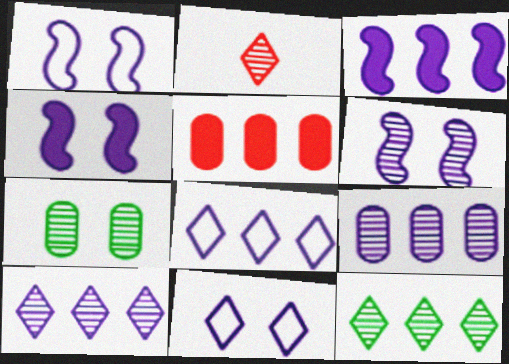[[1, 4, 6], 
[3, 8, 9]]